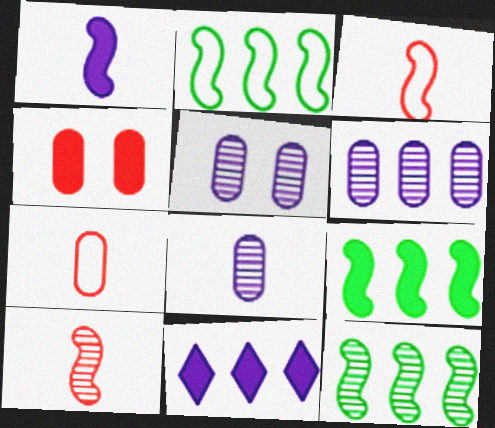[[2, 9, 12], 
[5, 6, 8]]